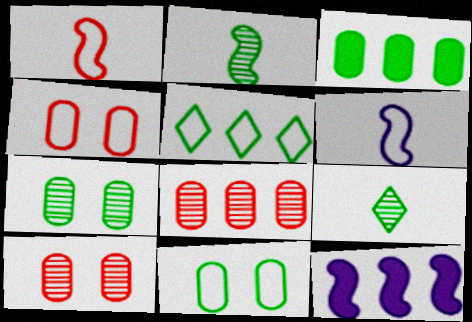[[4, 5, 6], 
[4, 9, 12], 
[5, 8, 12]]